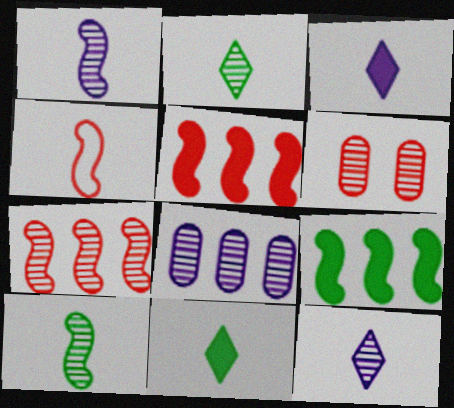[]